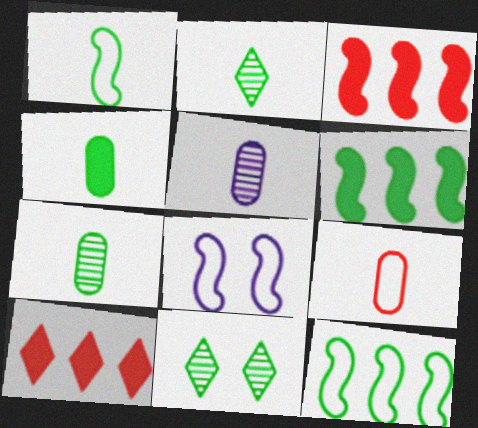[[1, 2, 4], 
[4, 5, 9], 
[4, 11, 12], 
[7, 8, 10]]